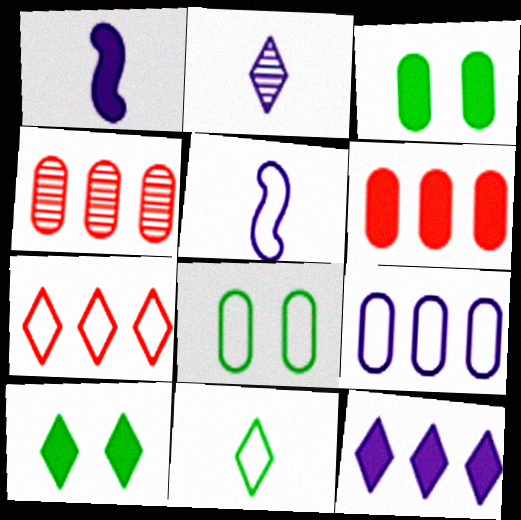[[1, 6, 10], 
[2, 7, 10], 
[4, 5, 10], 
[5, 7, 8]]